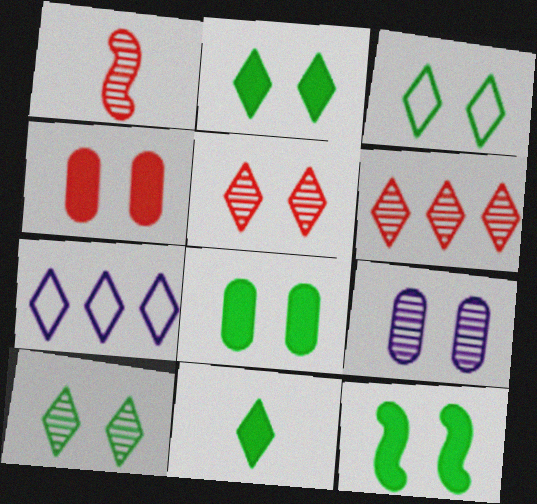[[1, 7, 8], 
[2, 3, 10], 
[2, 8, 12], 
[5, 7, 11]]